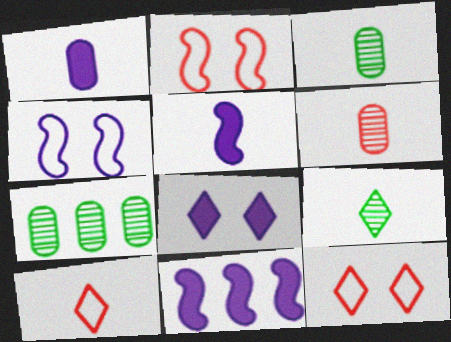[[1, 8, 11], 
[3, 5, 10], 
[3, 11, 12], 
[5, 7, 12]]